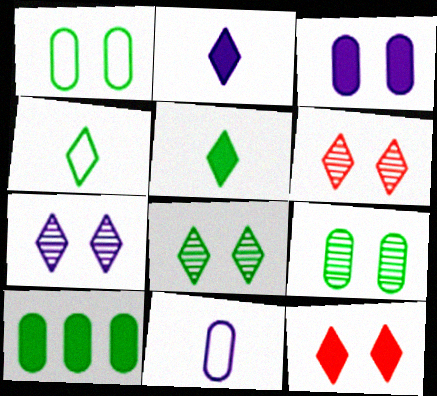[[6, 7, 8]]